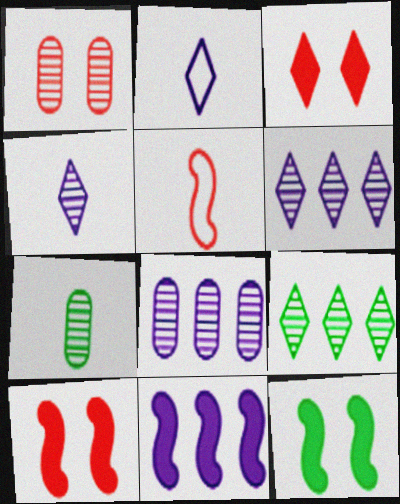[[1, 7, 8], 
[2, 3, 9]]